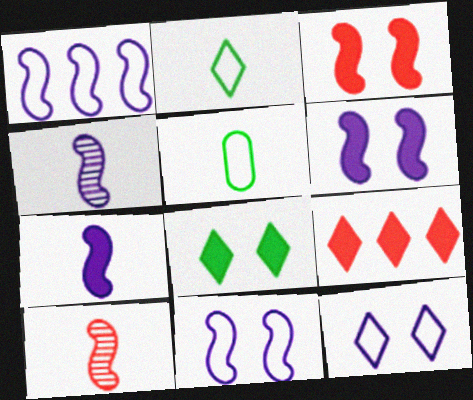[[1, 4, 6]]